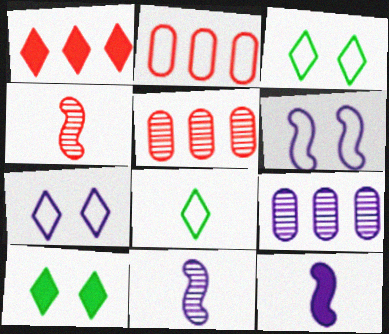[[2, 6, 8], 
[2, 10, 11], 
[3, 5, 12], 
[7, 9, 12]]